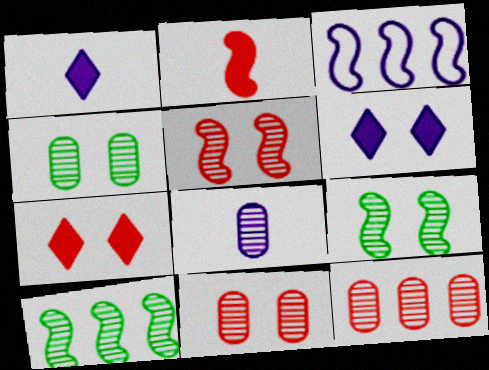[[2, 3, 9], 
[3, 6, 8], 
[4, 8, 12]]